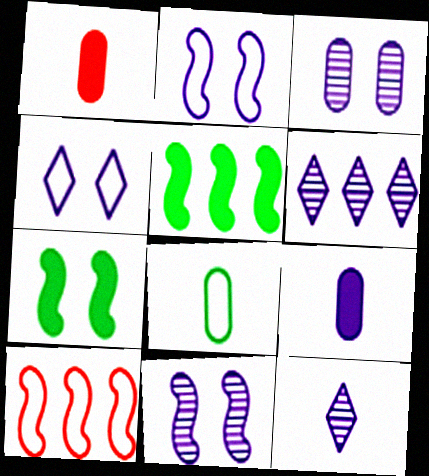[[2, 6, 9], 
[4, 8, 10]]